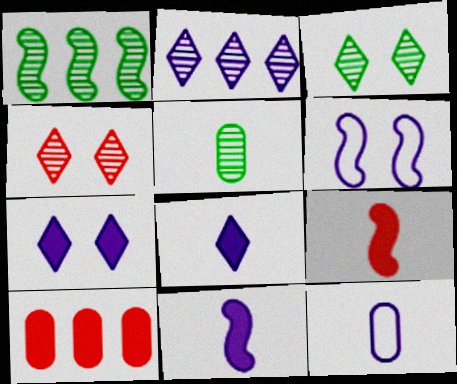[[1, 3, 5], 
[1, 6, 9]]